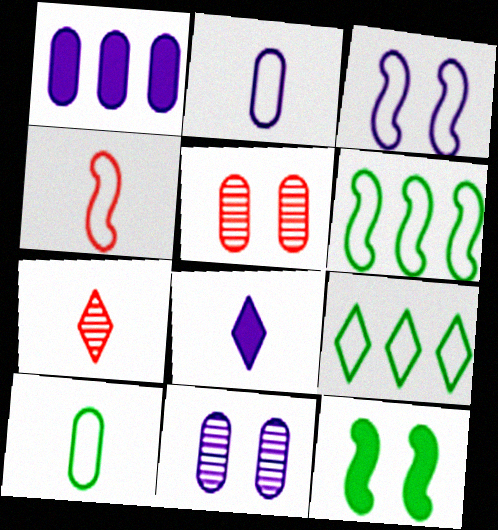[[1, 2, 11], 
[1, 5, 10], 
[3, 4, 6], 
[5, 6, 8]]